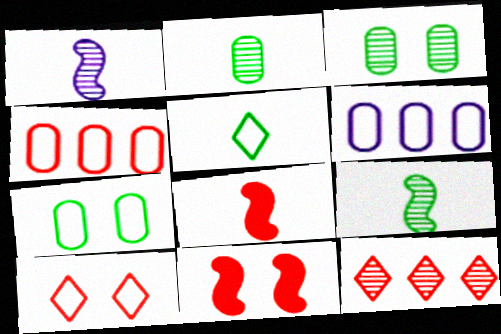[[1, 3, 12]]